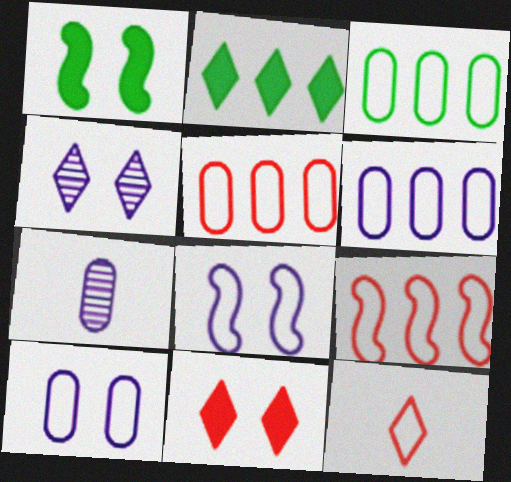[[2, 4, 12], 
[3, 5, 6], 
[3, 8, 12]]